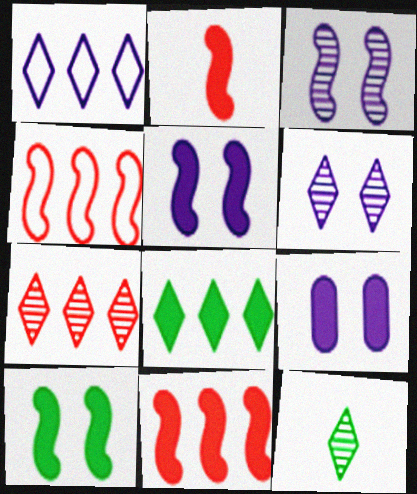[[1, 7, 8], 
[2, 8, 9], 
[4, 9, 12], 
[6, 7, 12]]